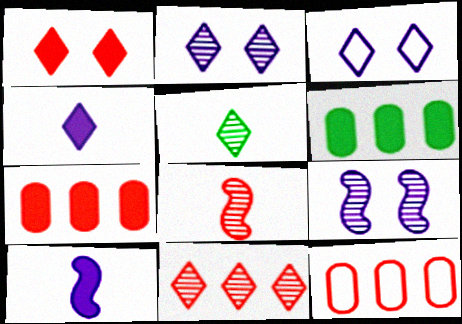[[1, 6, 10], 
[1, 8, 12], 
[2, 5, 11], 
[3, 6, 8]]